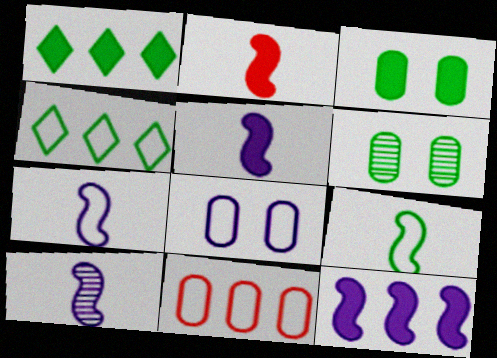[[1, 6, 9], 
[2, 9, 10], 
[5, 7, 10]]